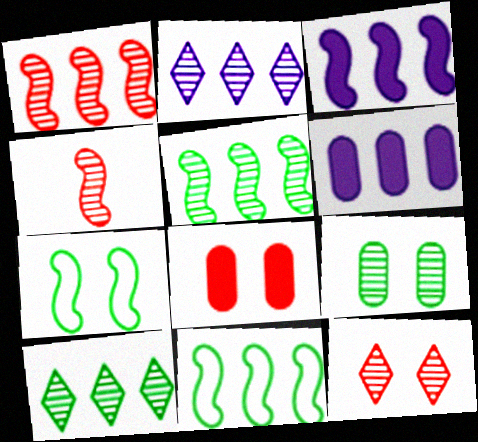[[1, 3, 11], 
[2, 4, 9], 
[3, 4, 7]]